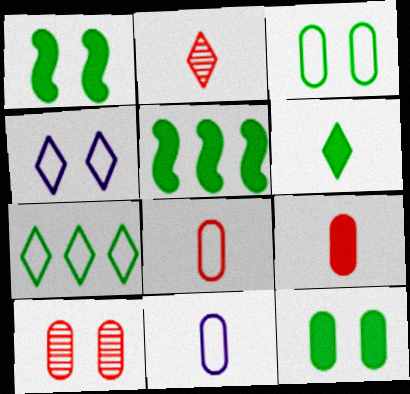[[1, 4, 10], 
[5, 6, 12]]